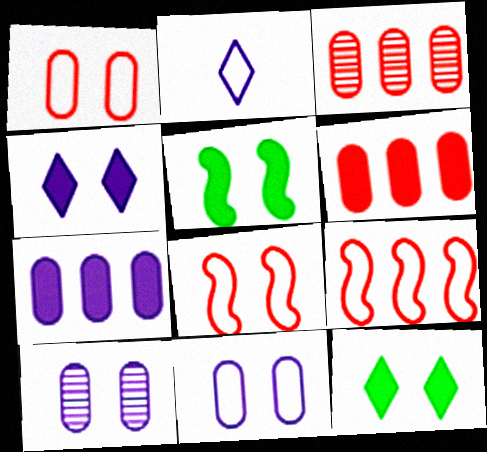[[2, 3, 5], 
[8, 10, 12]]